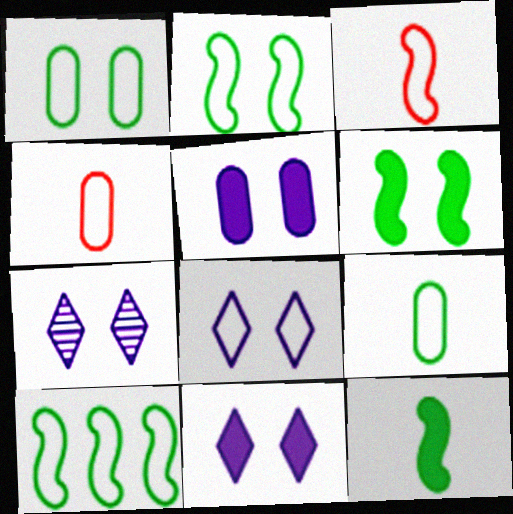[[4, 8, 10], 
[7, 8, 11]]